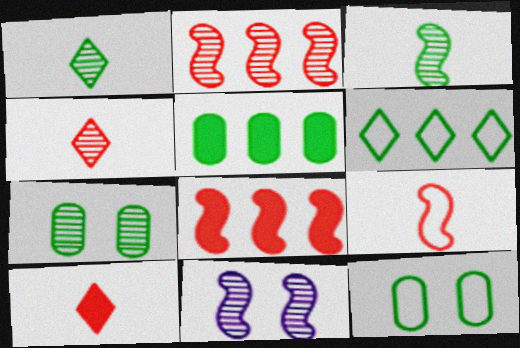[[2, 3, 11]]